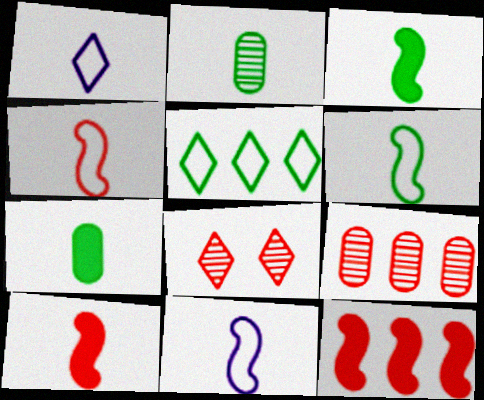[[1, 2, 10], 
[4, 6, 11]]